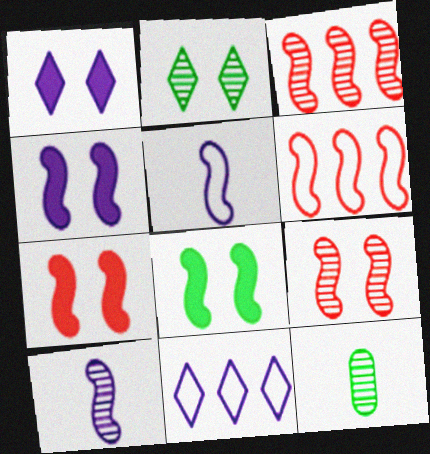[[1, 6, 12], 
[3, 5, 8], 
[4, 7, 8], 
[6, 8, 10], 
[7, 11, 12]]